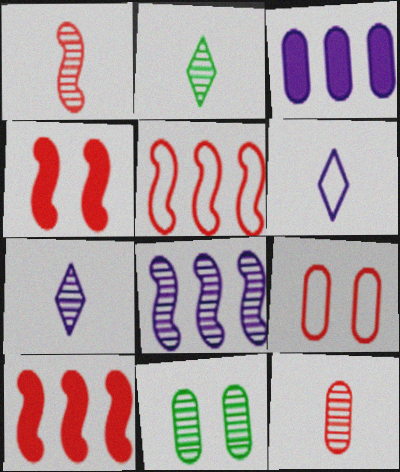[[1, 4, 5], 
[6, 10, 11]]